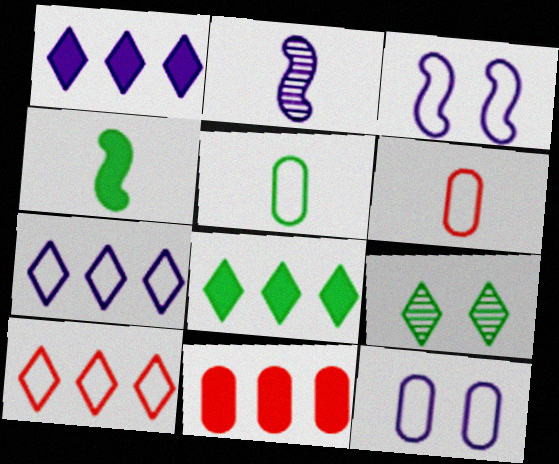[[1, 2, 12], 
[3, 5, 10]]